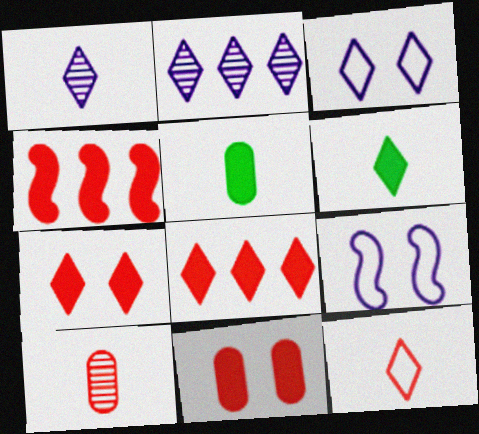[[1, 6, 12]]